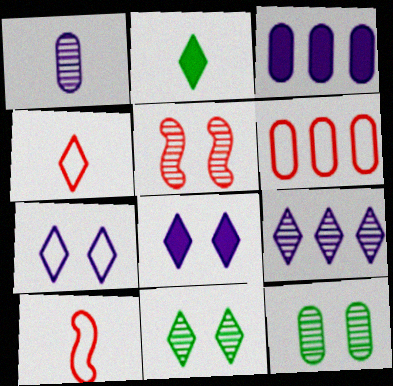[[1, 2, 10], 
[3, 10, 11]]